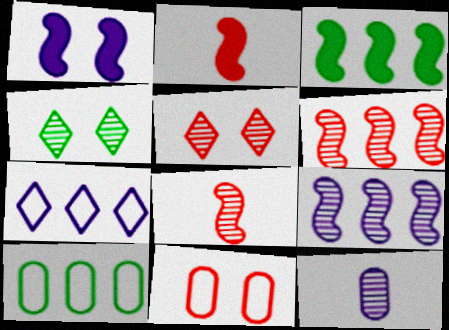[[1, 2, 3], 
[1, 4, 11], 
[1, 7, 12], 
[4, 6, 12]]